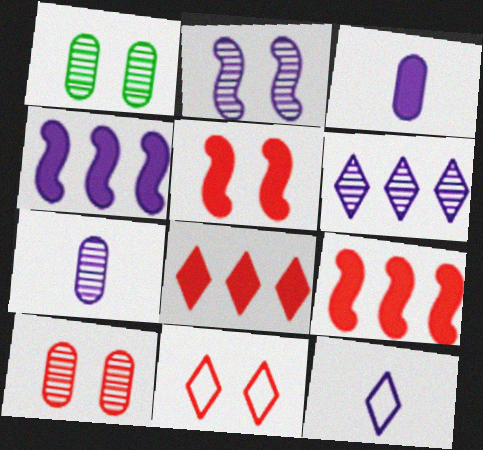[[1, 9, 12], 
[2, 6, 7], 
[5, 10, 11]]